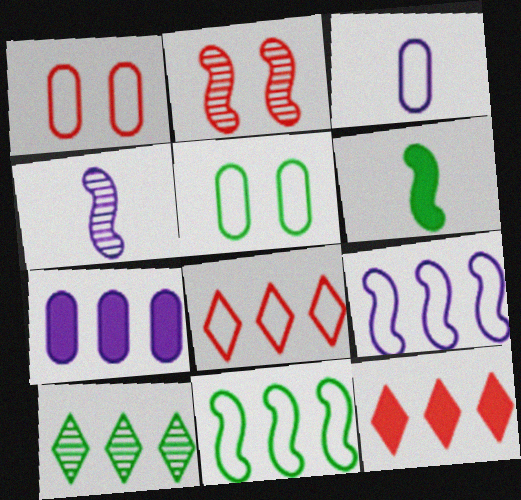[[2, 6, 9], 
[4, 5, 12], 
[5, 6, 10]]